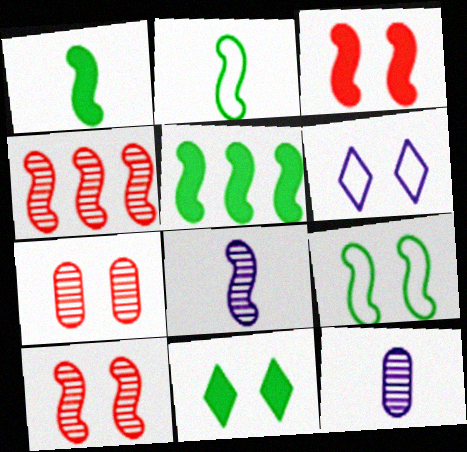[]